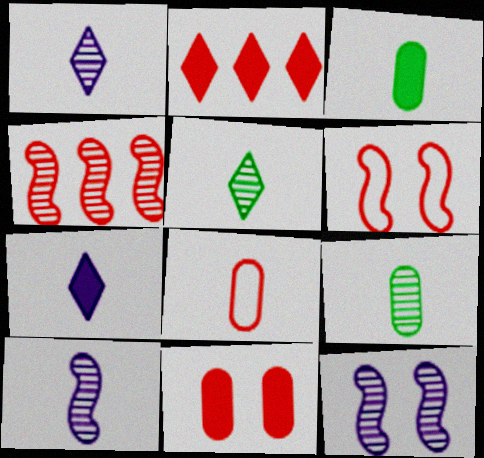[]